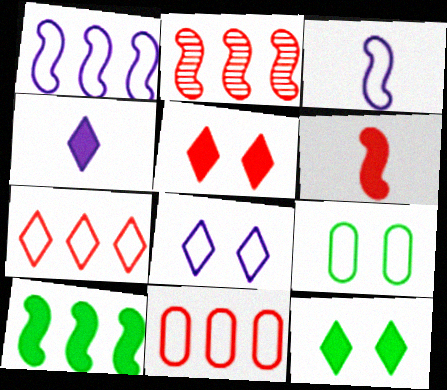[[1, 2, 10], 
[2, 4, 9], 
[3, 7, 9]]